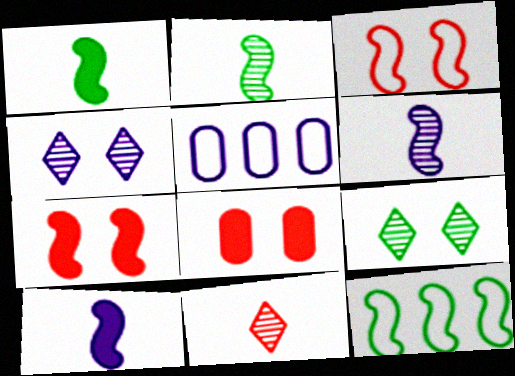[[4, 5, 10], 
[6, 7, 12]]